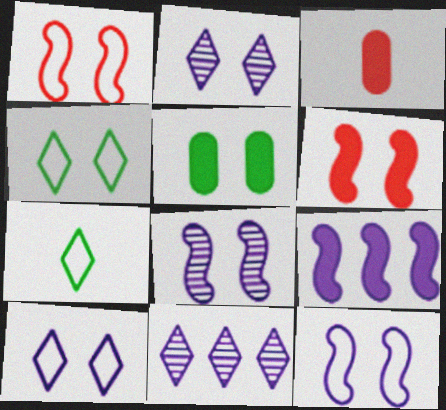[[1, 2, 5]]